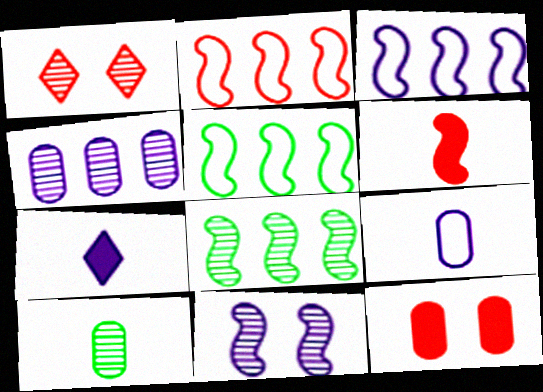[[2, 3, 5], 
[5, 6, 11]]